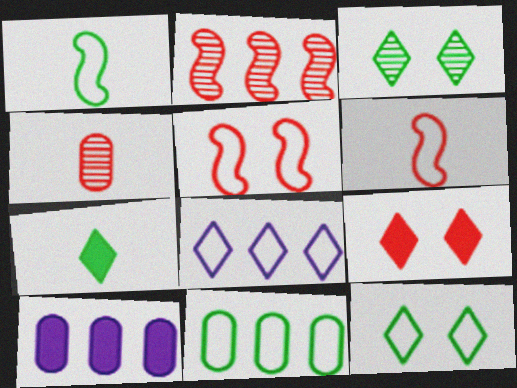[[1, 11, 12], 
[3, 6, 10]]